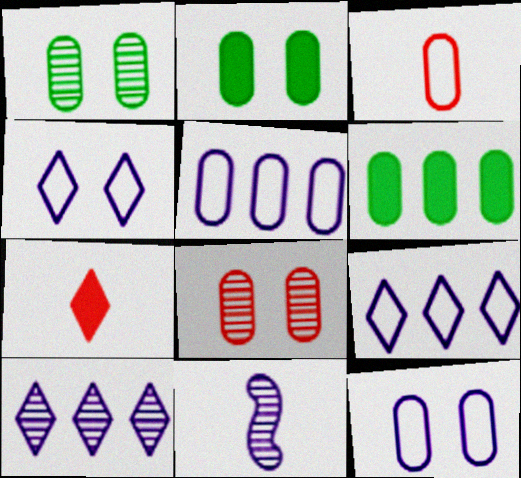[[2, 8, 12]]